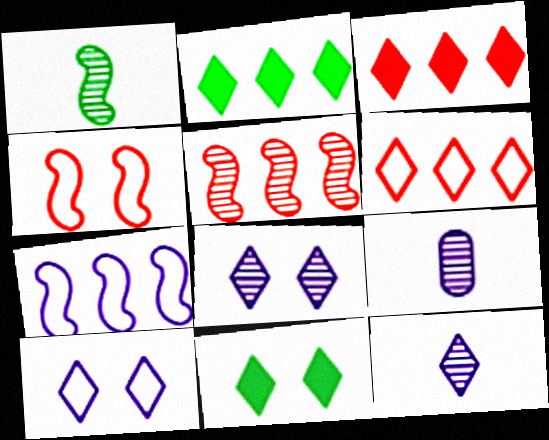[[2, 4, 9], 
[6, 11, 12]]